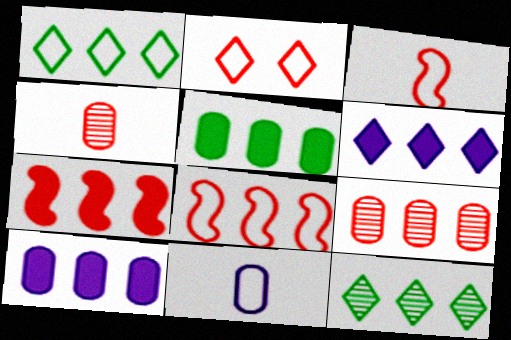[[2, 4, 7], 
[5, 6, 7], 
[8, 10, 12]]